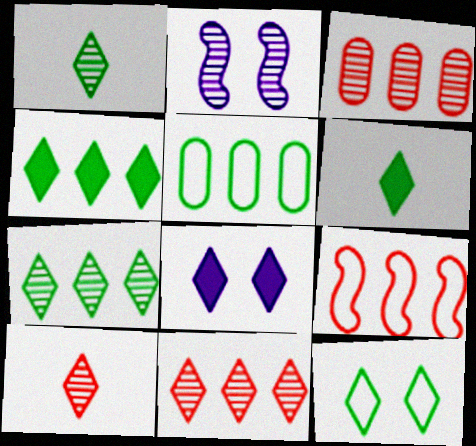[[1, 2, 3], 
[1, 4, 12], 
[6, 7, 12]]